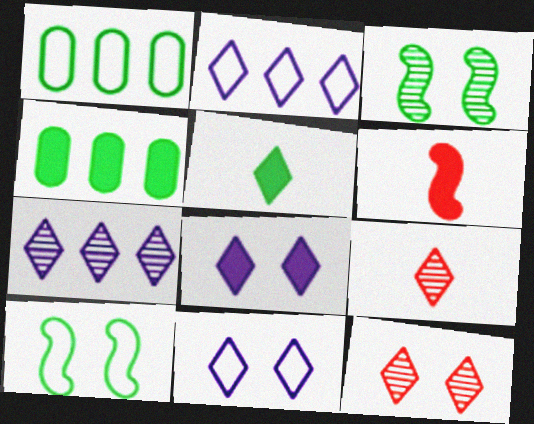[[1, 3, 5], 
[2, 5, 12], 
[4, 6, 8]]